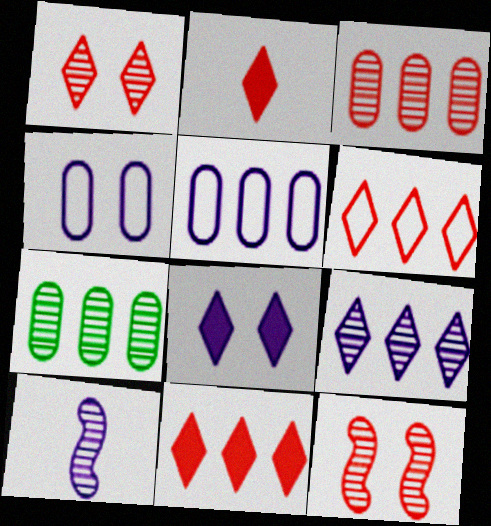[[1, 2, 6], 
[1, 7, 10], 
[5, 8, 10]]